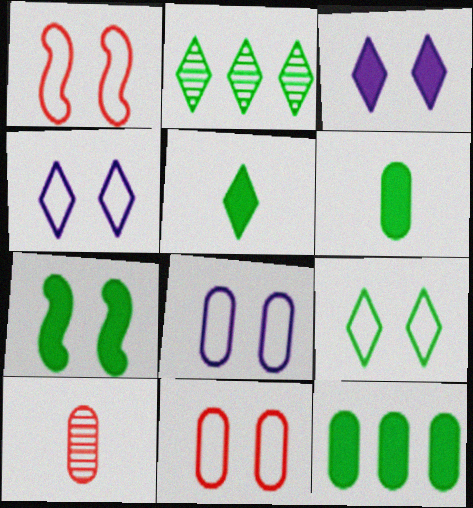[[1, 8, 9], 
[2, 5, 9], 
[5, 7, 12], 
[8, 10, 12]]